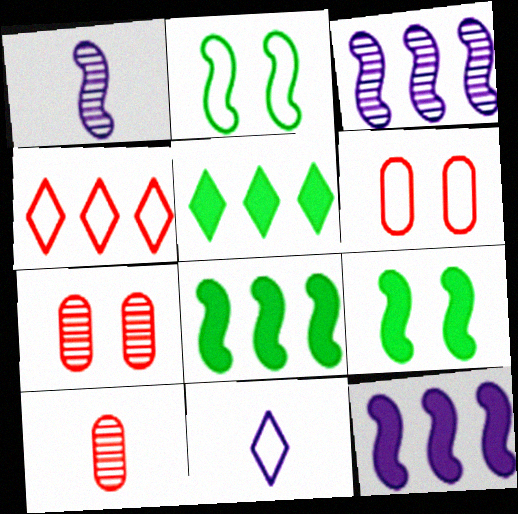[[1, 5, 6], 
[7, 8, 11]]